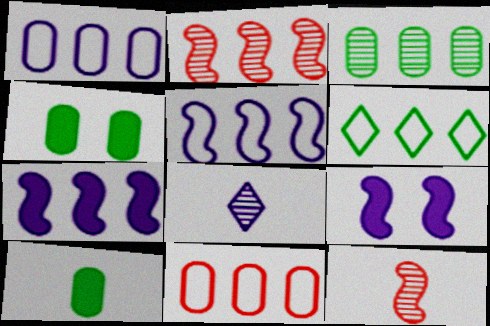[[1, 8, 9], 
[5, 6, 11]]